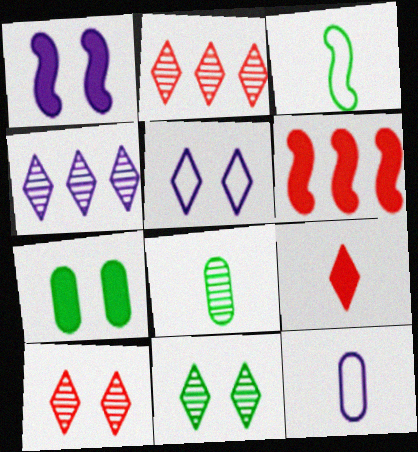[[1, 4, 12], 
[5, 6, 8], 
[6, 11, 12]]